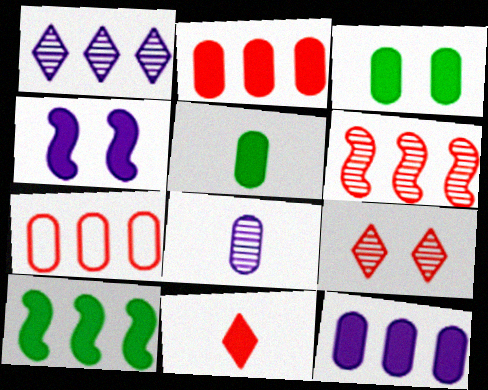[[1, 7, 10], 
[3, 7, 8]]